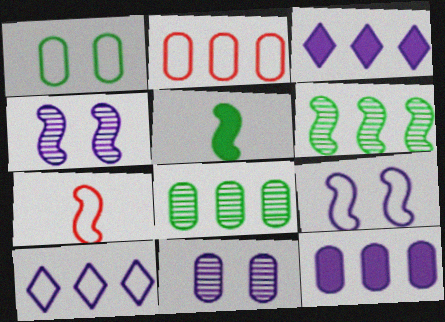[[1, 7, 10], 
[2, 3, 6], 
[2, 8, 12]]